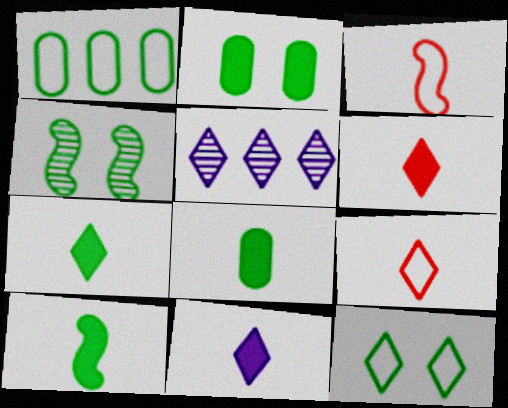[[1, 4, 7], 
[2, 3, 5], 
[2, 4, 12], 
[5, 6, 12], 
[6, 7, 11], 
[7, 8, 10]]